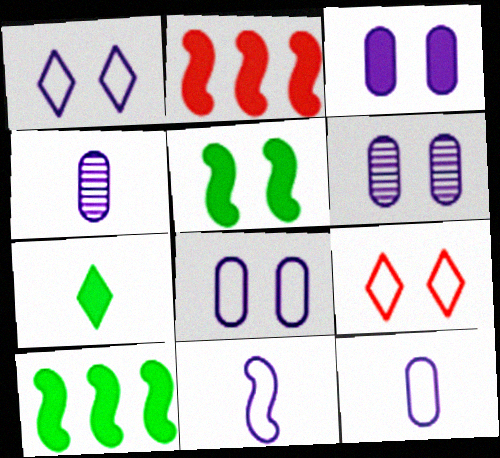[[2, 3, 7], 
[3, 6, 8], 
[4, 9, 10], 
[5, 6, 9]]